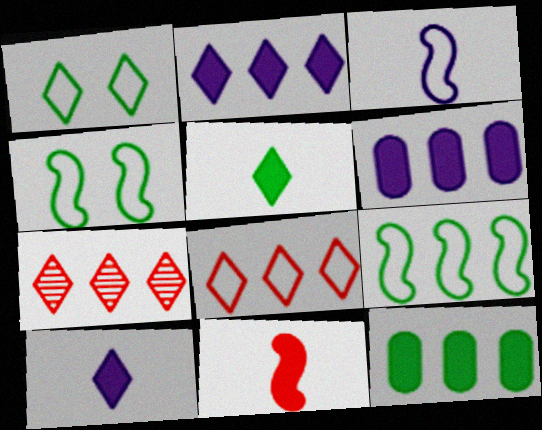[[1, 7, 10], 
[6, 7, 9]]